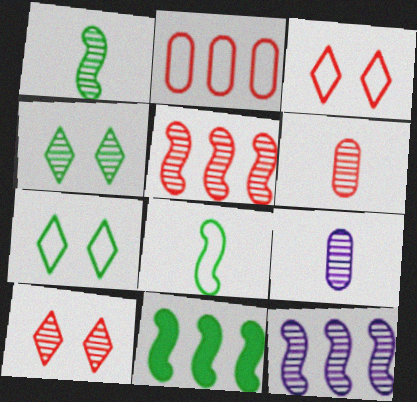[[3, 9, 11], 
[4, 5, 9], 
[4, 6, 12], 
[5, 6, 10]]